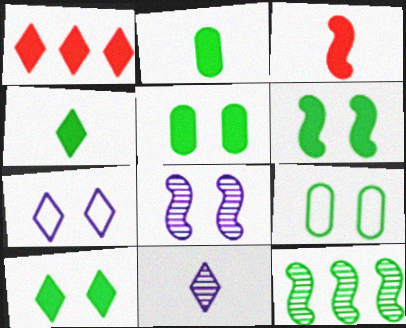[[4, 9, 12], 
[5, 6, 10]]